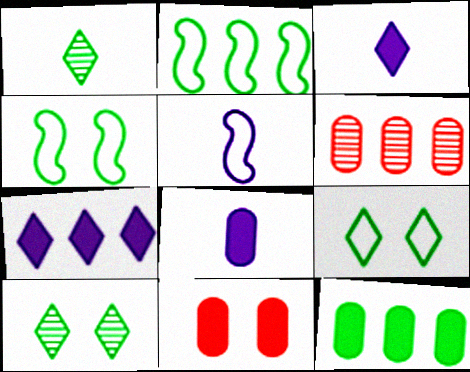[[1, 4, 12], 
[2, 6, 7], 
[3, 4, 6], 
[8, 11, 12]]